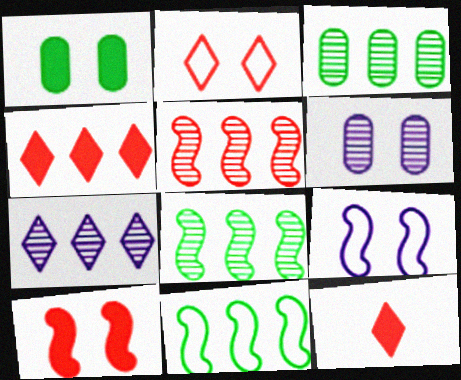[[3, 5, 7], 
[3, 9, 12], 
[6, 11, 12]]